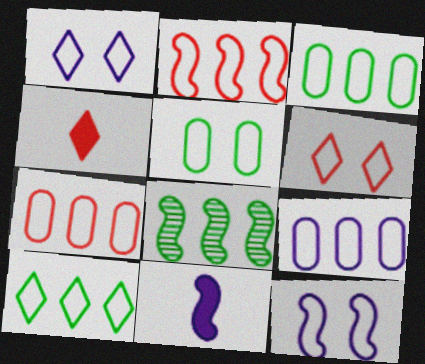[[2, 9, 10], 
[3, 7, 9], 
[5, 6, 12]]